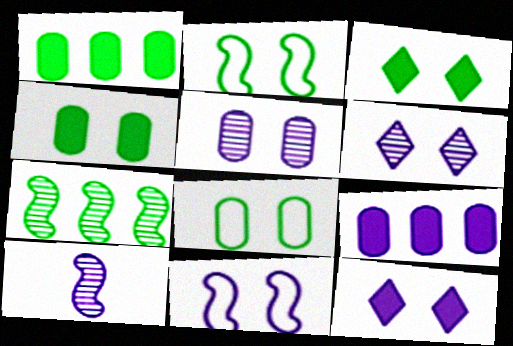[[5, 11, 12]]